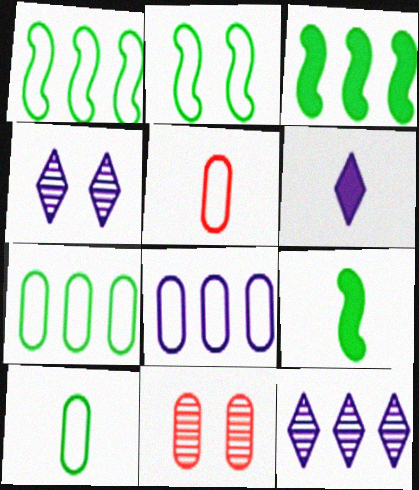[[1, 6, 11], 
[3, 4, 5]]